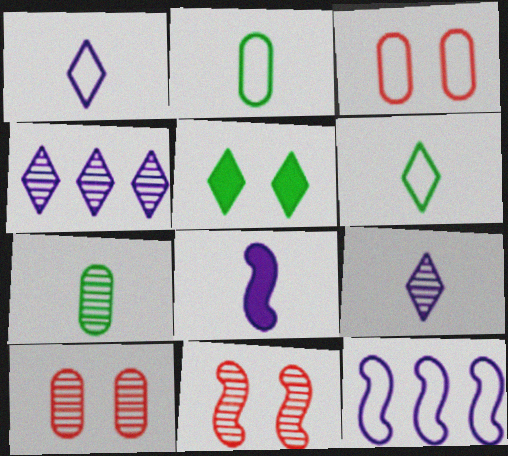[[3, 6, 12], 
[4, 7, 11]]